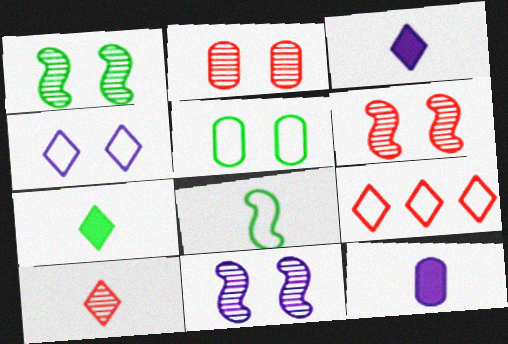[[1, 6, 11], 
[1, 9, 12], 
[8, 10, 12]]